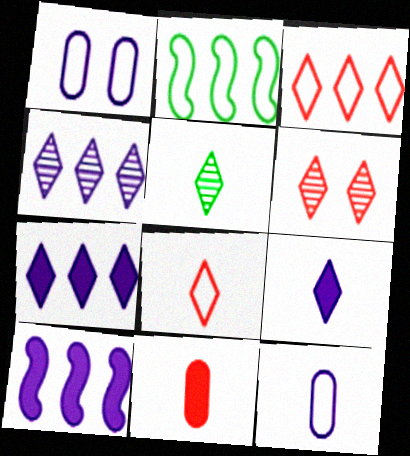[[1, 2, 8], 
[4, 5, 6], 
[5, 8, 9]]